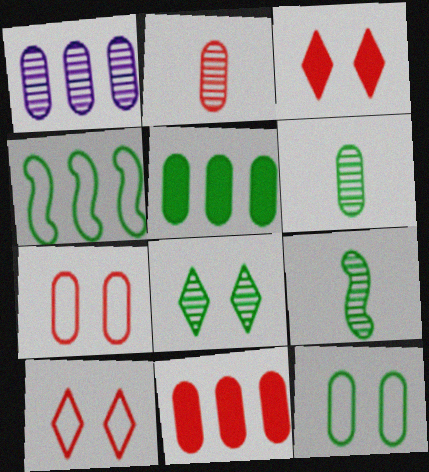[[2, 7, 11], 
[5, 6, 12]]